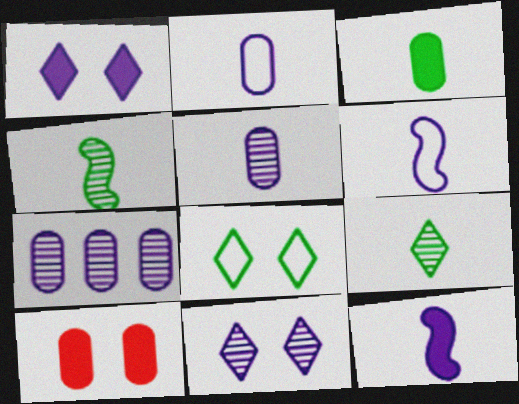[[1, 6, 7]]